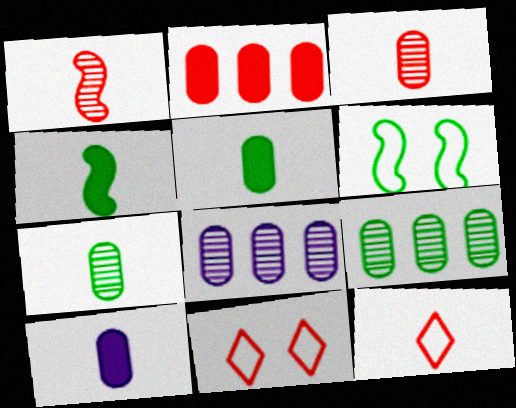[[1, 2, 11], 
[4, 8, 11]]